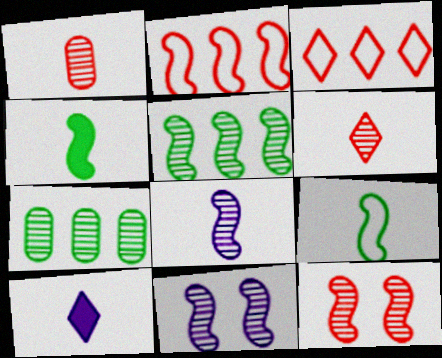[[1, 9, 10], 
[2, 4, 11], 
[5, 8, 12], 
[6, 7, 11]]